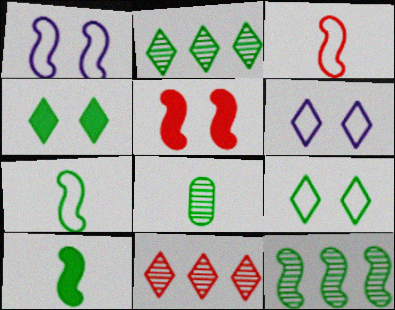[]